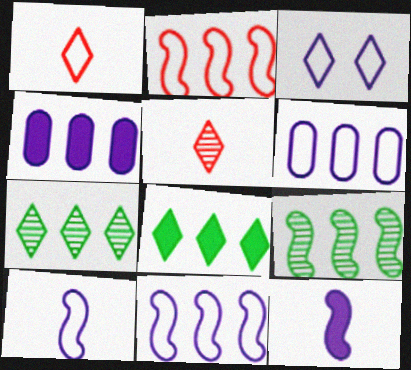[[2, 4, 7], 
[3, 5, 8], 
[3, 6, 10]]